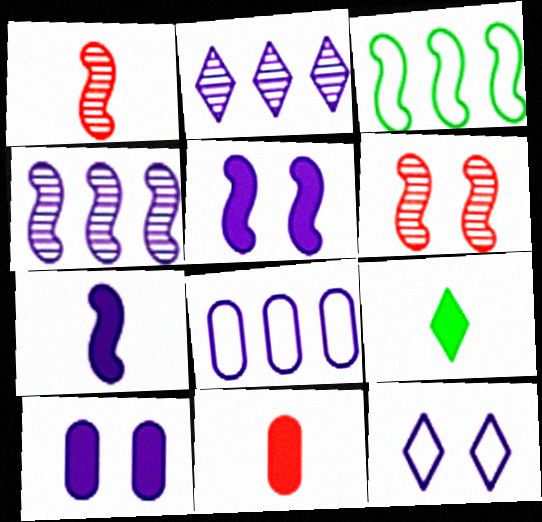[[1, 3, 5], 
[3, 6, 7], 
[6, 8, 9], 
[7, 9, 11]]